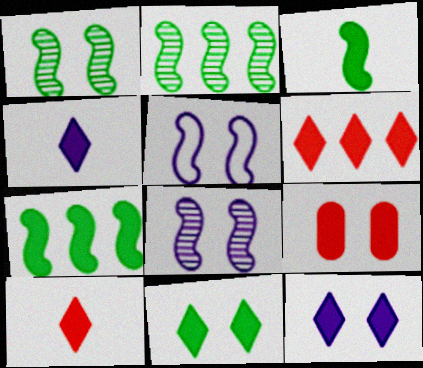[[4, 6, 11], 
[4, 7, 9]]